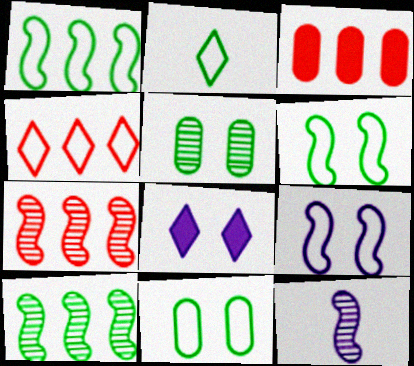[[1, 2, 11], 
[3, 4, 7]]